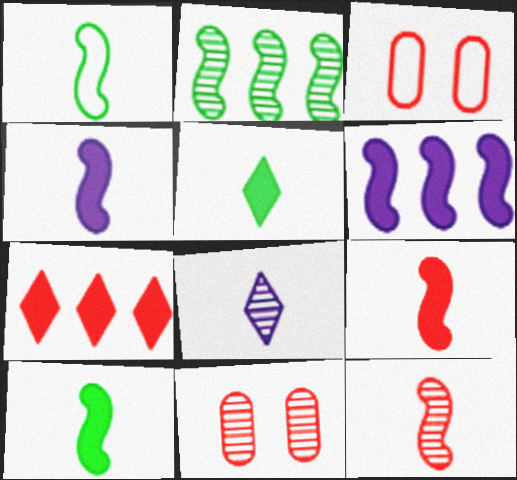[[1, 4, 12], 
[2, 8, 11], 
[3, 7, 12], 
[4, 9, 10]]